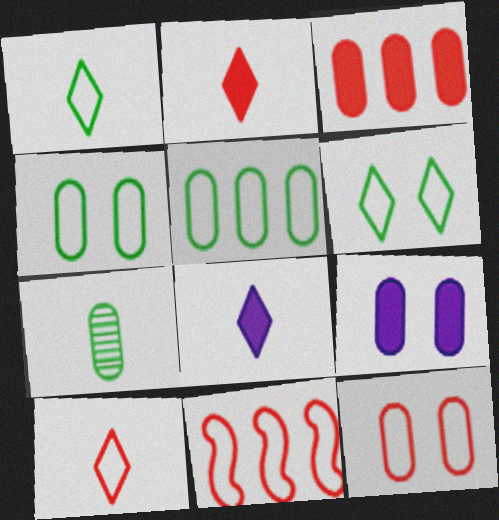[[10, 11, 12]]